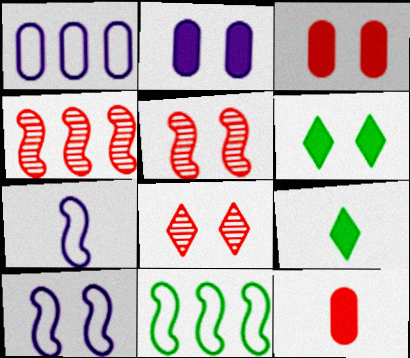[[1, 5, 9]]